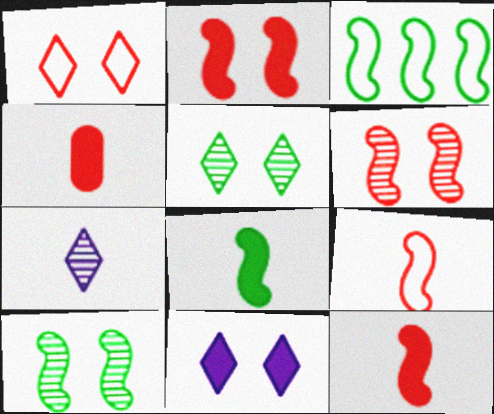[[1, 5, 11], 
[3, 8, 10]]